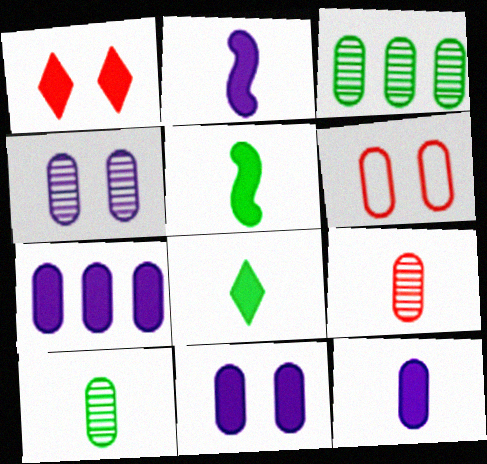[[1, 5, 7], 
[3, 4, 9], 
[3, 6, 12], 
[6, 7, 10], 
[7, 11, 12]]